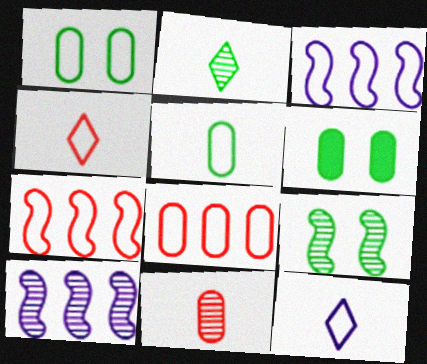[[1, 3, 4], 
[1, 7, 12], 
[4, 6, 10]]